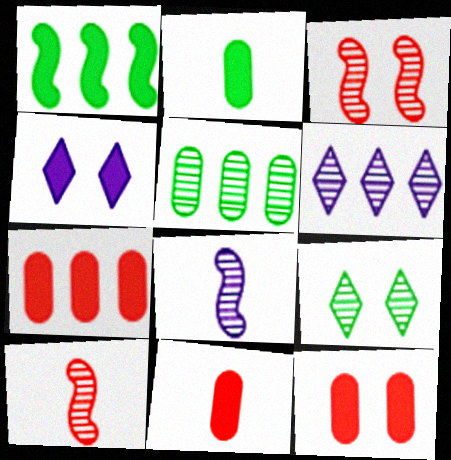[[1, 4, 11], 
[7, 11, 12]]